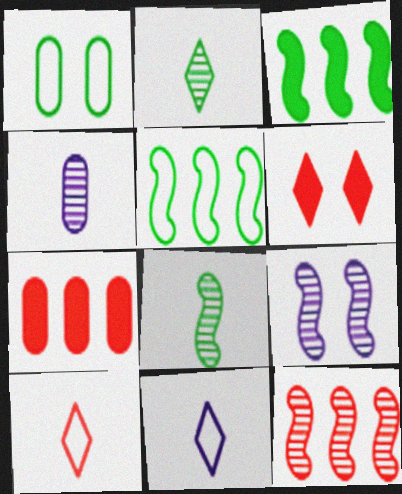[[1, 2, 3], 
[1, 4, 7], 
[1, 6, 9], 
[4, 5, 6], 
[8, 9, 12]]